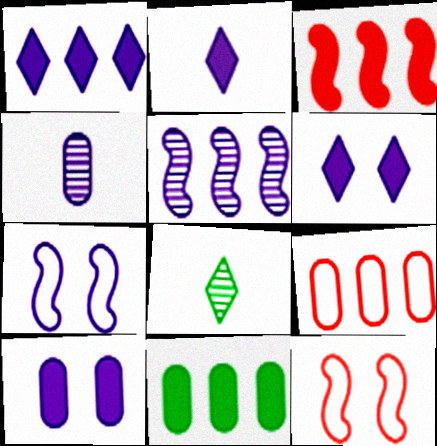[[1, 2, 6], 
[1, 3, 11], 
[1, 4, 7]]